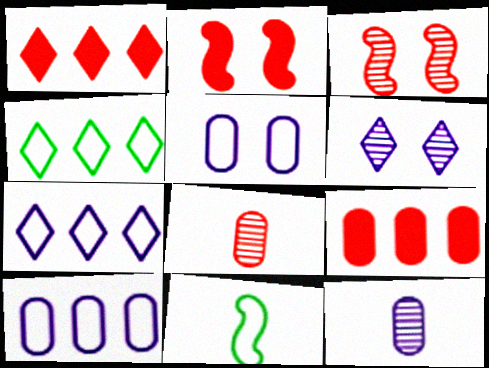[[2, 4, 12], 
[6, 9, 11]]